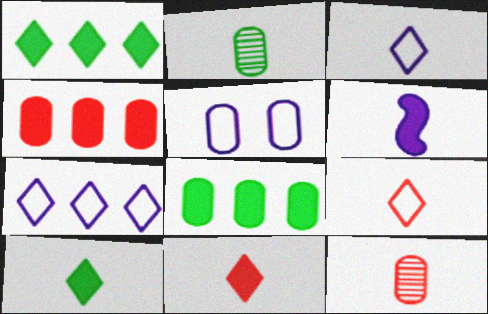[[2, 4, 5], 
[2, 6, 9], 
[5, 8, 12]]